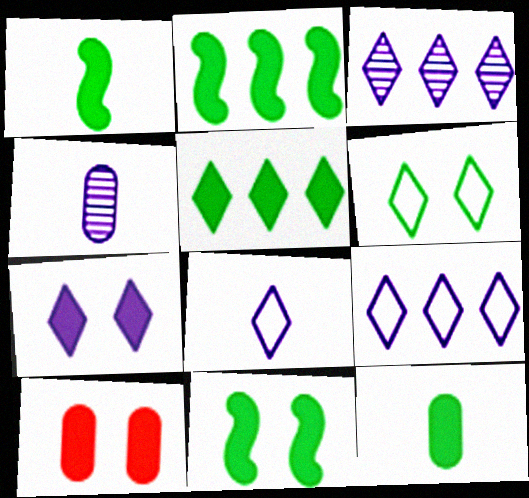[[1, 2, 11], 
[3, 7, 8], 
[5, 11, 12], 
[7, 10, 11]]